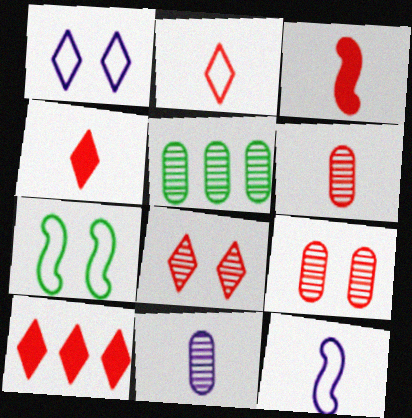[[1, 3, 5], 
[2, 3, 6], 
[2, 8, 10], 
[5, 9, 11], 
[7, 10, 11]]